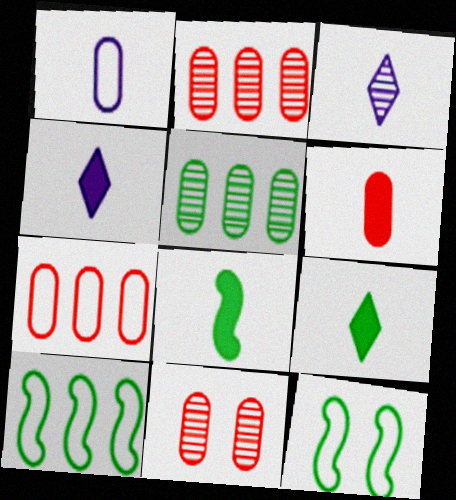[[2, 4, 12], 
[4, 6, 8], 
[4, 10, 11], 
[5, 9, 12], 
[6, 7, 11]]